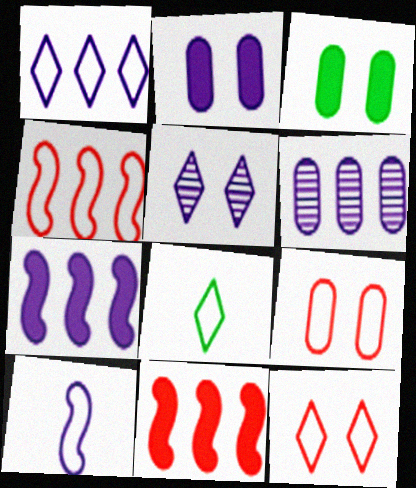[[1, 6, 7], 
[1, 8, 12]]